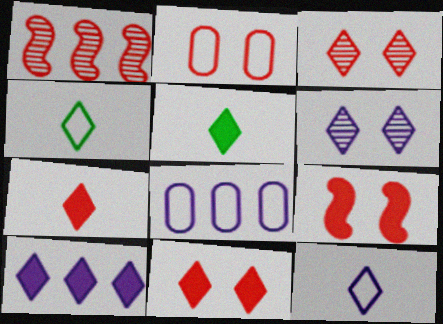[[1, 2, 7], 
[2, 3, 9], 
[3, 4, 10], 
[5, 10, 11], 
[6, 10, 12]]